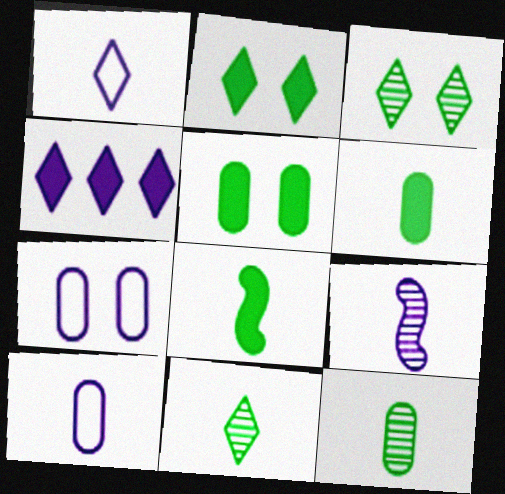[[4, 7, 9]]